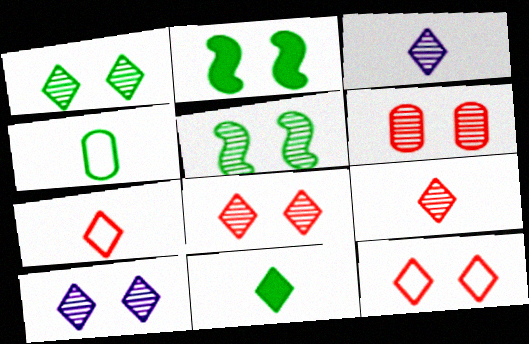[[1, 8, 10], 
[3, 7, 11], 
[5, 6, 10]]